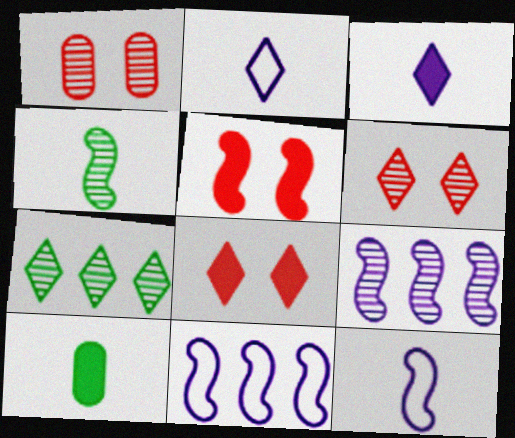[[2, 7, 8], 
[4, 5, 11], 
[6, 10, 11]]